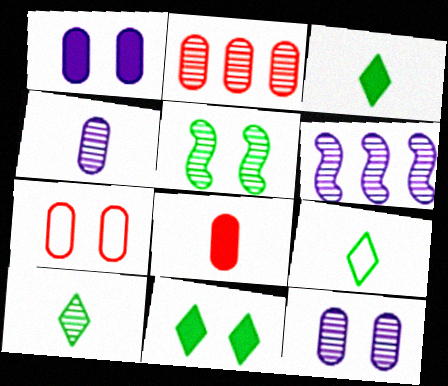[[2, 7, 8], 
[3, 6, 7], 
[3, 9, 10]]